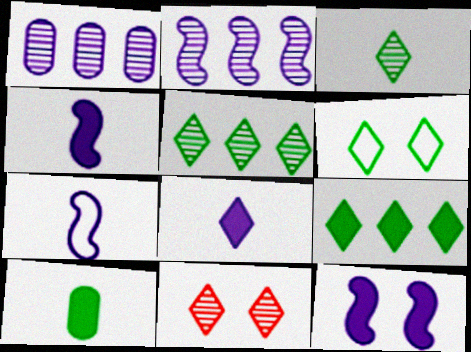[[2, 7, 12], 
[3, 6, 9]]